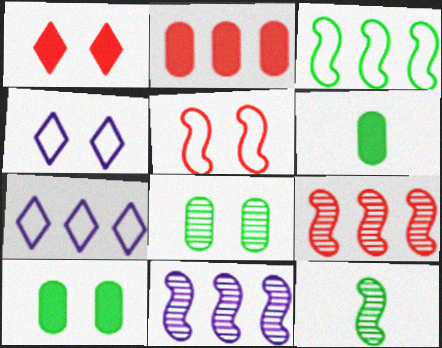[[2, 4, 12], 
[4, 6, 9]]